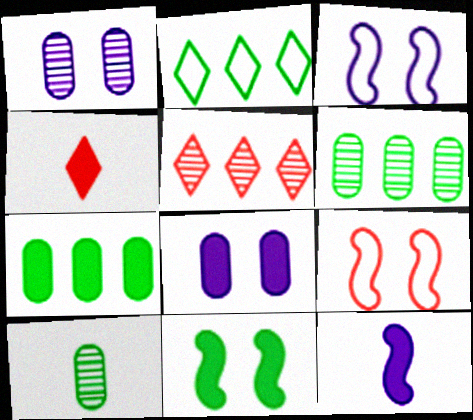[[2, 10, 11], 
[3, 4, 6]]